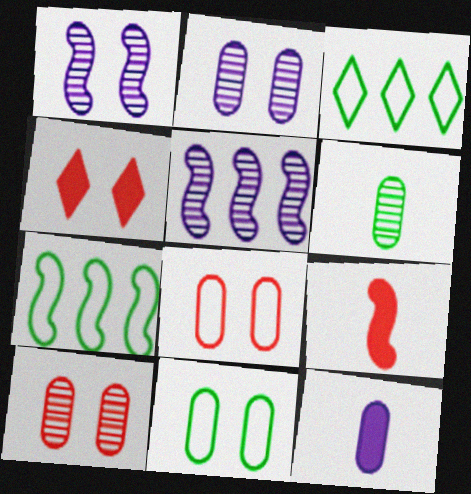[[1, 4, 11], 
[1, 7, 9], 
[2, 3, 9]]